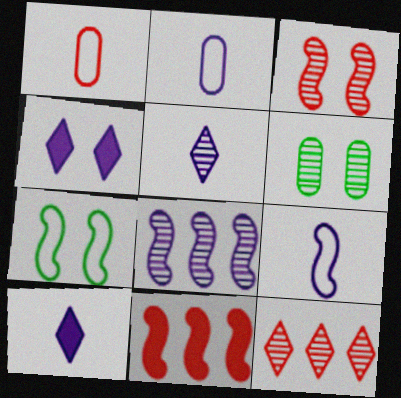[[2, 4, 8]]